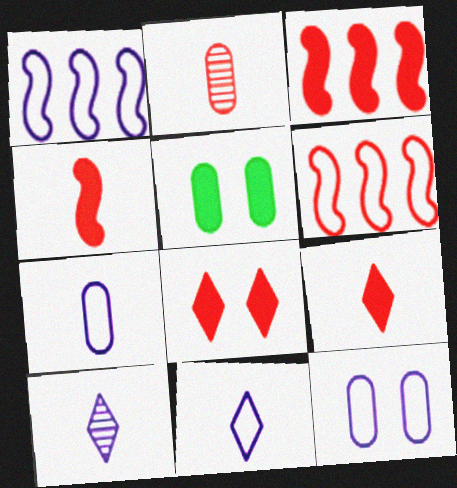[[1, 11, 12], 
[2, 6, 8], 
[5, 6, 10]]